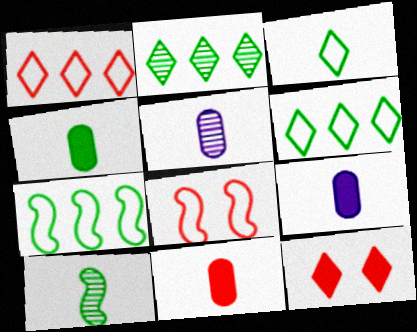[[2, 8, 9], 
[3, 4, 10], 
[4, 9, 11], 
[5, 7, 12]]